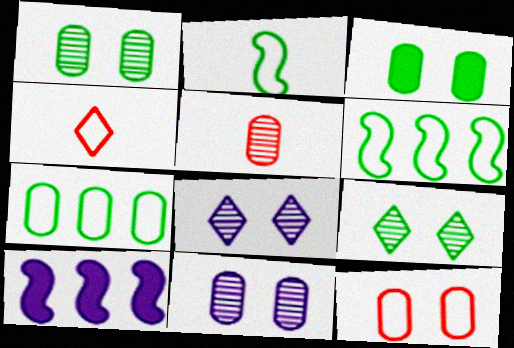[[1, 4, 10], 
[3, 11, 12]]